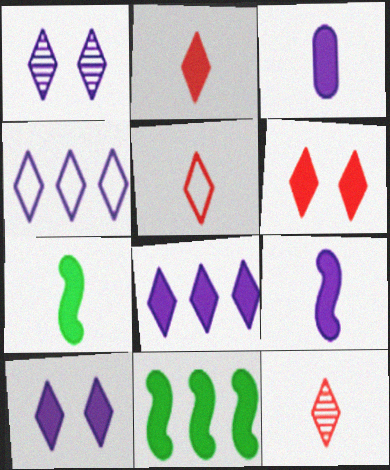[[2, 3, 7], 
[2, 5, 12], 
[3, 6, 11]]